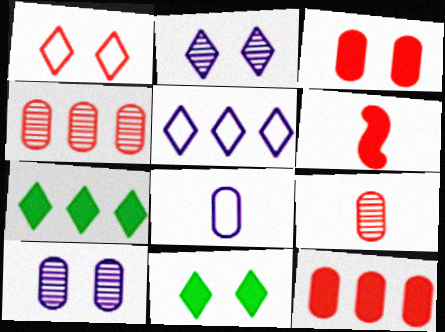[[1, 2, 11], 
[1, 4, 6]]